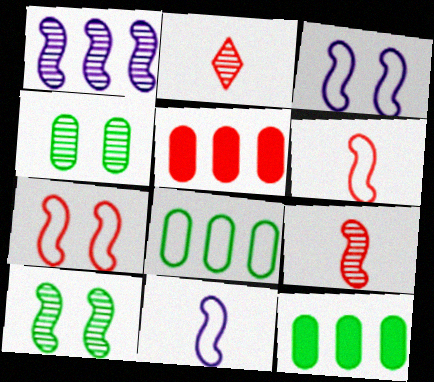[[1, 2, 4], 
[1, 9, 10], 
[2, 3, 12], 
[2, 5, 7]]